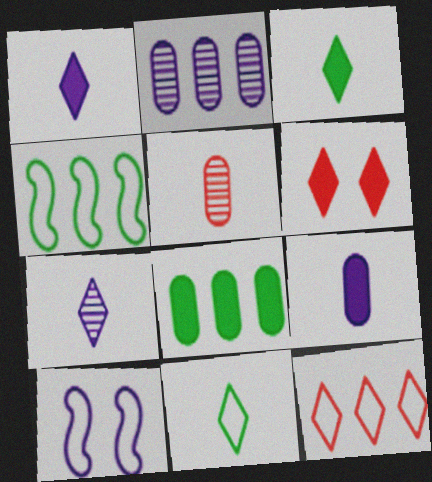[[1, 2, 10]]